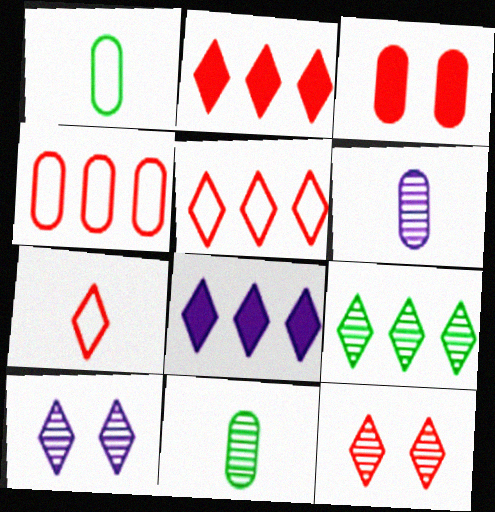[[2, 7, 12], 
[5, 8, 9]]